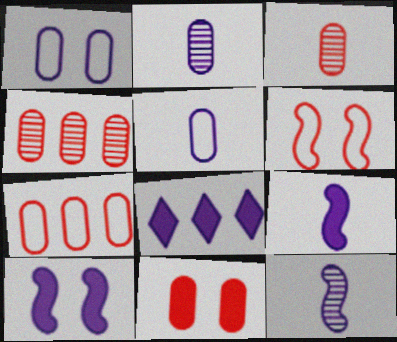[[1, 8, 12], 
[3, 7, 11]]